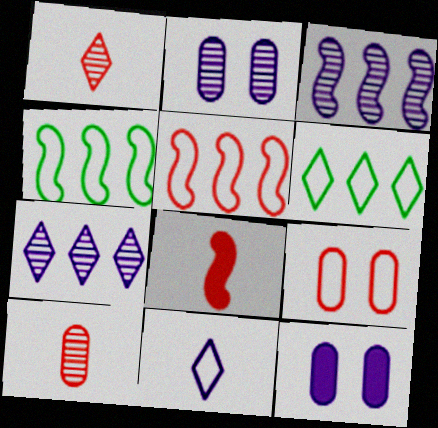[[1, 4, 12], 
[2, 6, 8], 
[3, 11, 12], 
[4, 9, 11]]